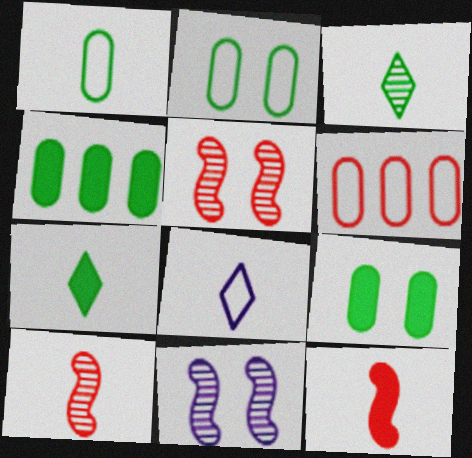[[4, 5, 8], 
[6, 7, 11]]